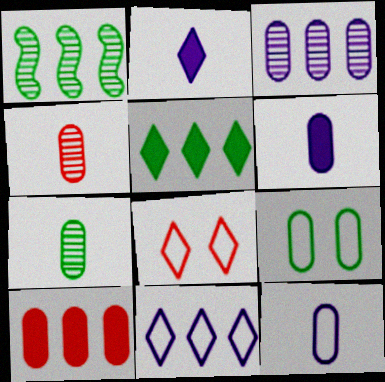[[1, 6, 8], 
[1, 10, 11]]